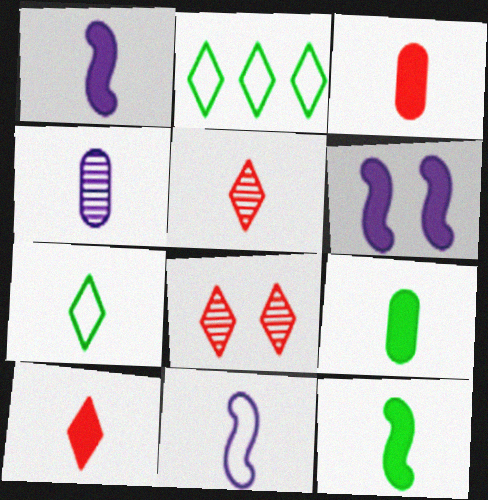[[1, 9, 10], 
[5, 9, 11]]